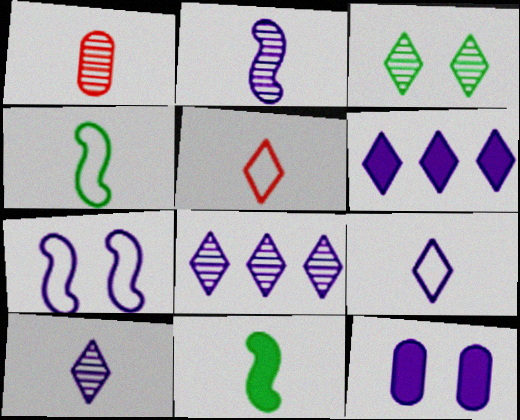[[1, 9, 11], 
[3, 5, 6]]